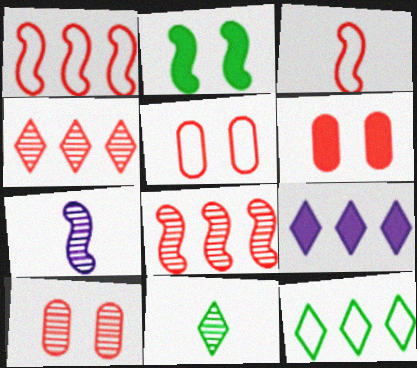[[1, 2, 7], 
[3, 4, 6], 
[4, 9, 12], 
[5, 6, 10], 
[6, 7, 12]]